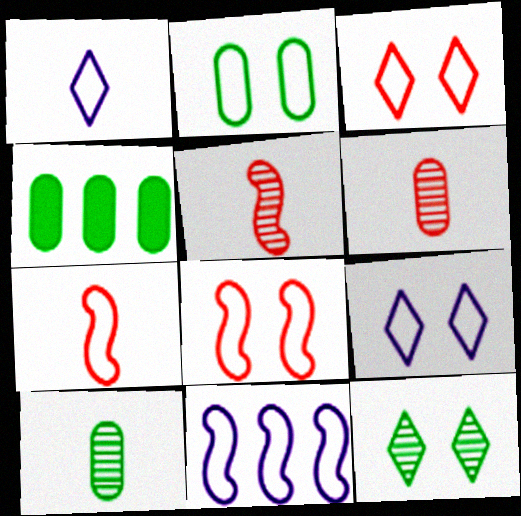[[2, 4, 10], 
[2, 8, 9], 
[4, 5, 9]]